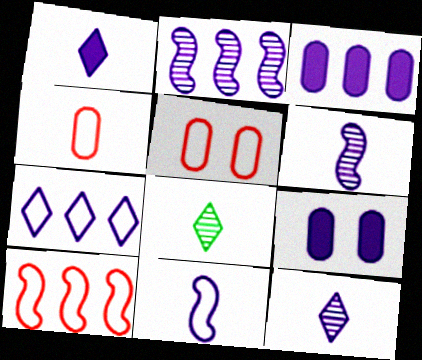[[2, 3, 7], 
[6, 7, 9], 
[8, 9, 10]]